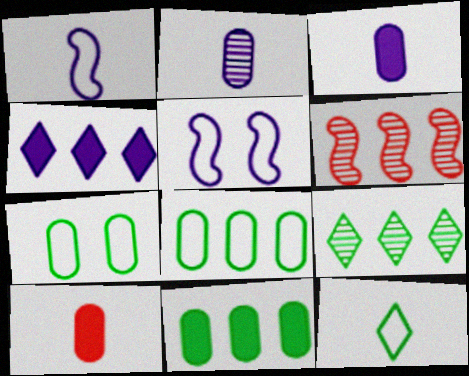[[2, 4, 5], 
[4, 6, 8], 
[5, 9, 10]]